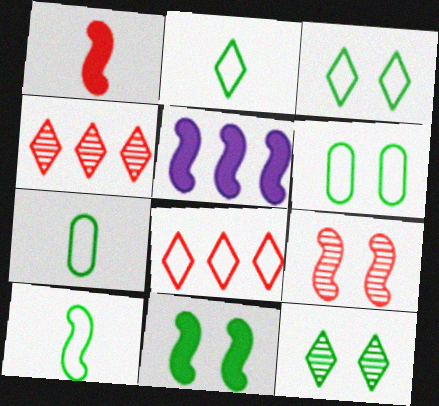[[1, 5, 11], 
[2, 7, 10], 
[5, 9, 10], 
[6, 11, 12]]